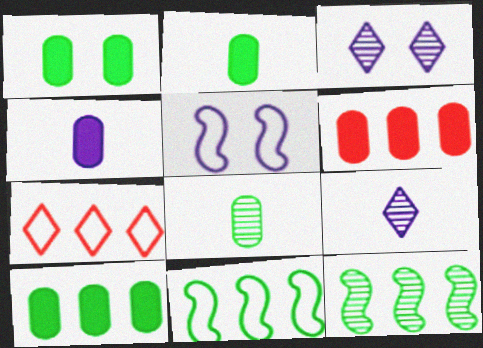[[1, 2, 10], 
[1, 4, 6]]